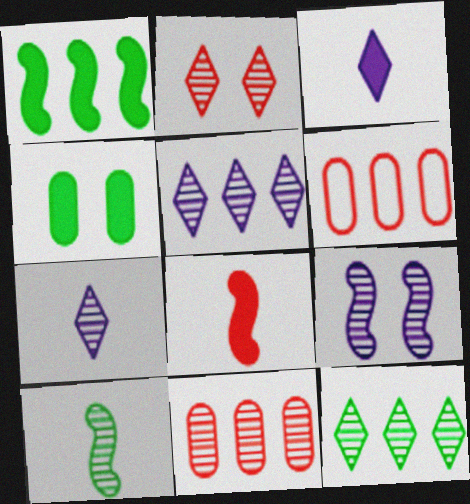[[1, 5, 6], 
[2, 6, 8], 
[2, 7, 12]]